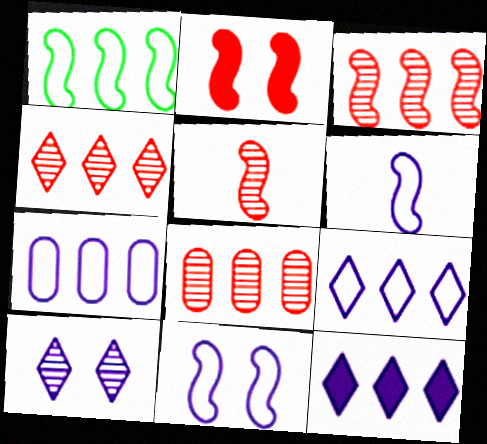[[1, 8, 12], 
[3, 4, 8]]